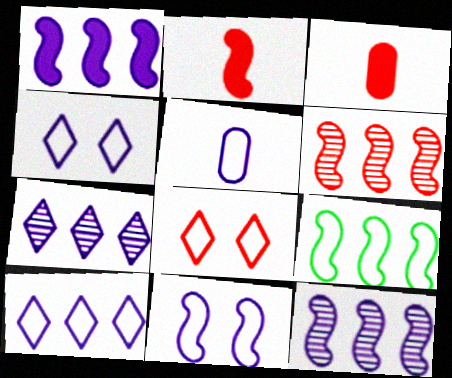[[1, 6, 9], 
[3, 6, 8], 
[5, 8, 9], 
[5, 10, 11]]